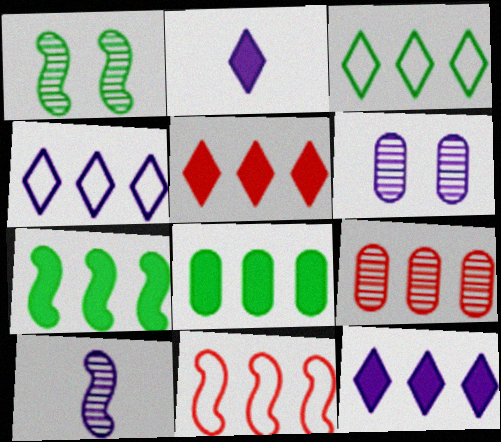[[4, 7, 9], 
[5, 9, 11]]